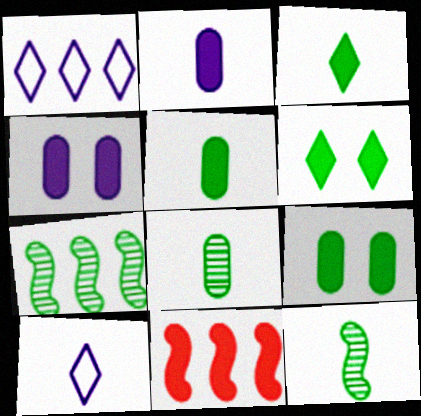[[2, 6, 11], 
[3, 4, 11]]